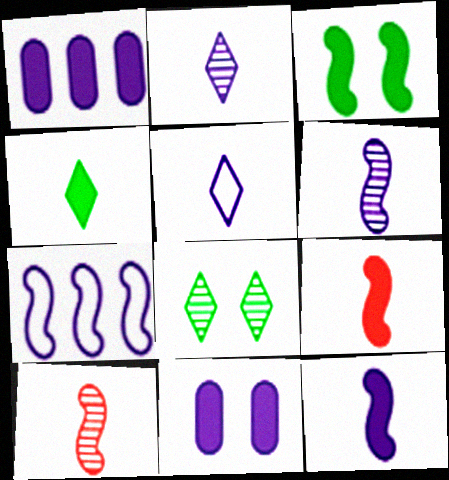[[2, 7, 11], 
[3, 7, 10]]